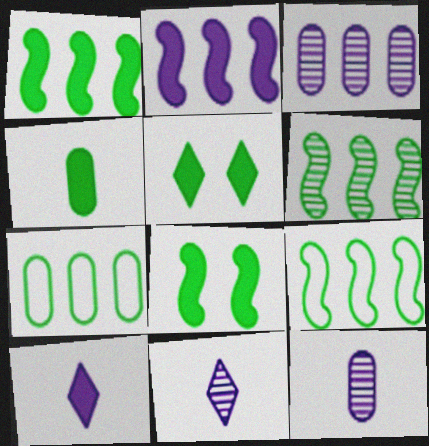[[1, 4, 5], 
[1, 6, 9]]